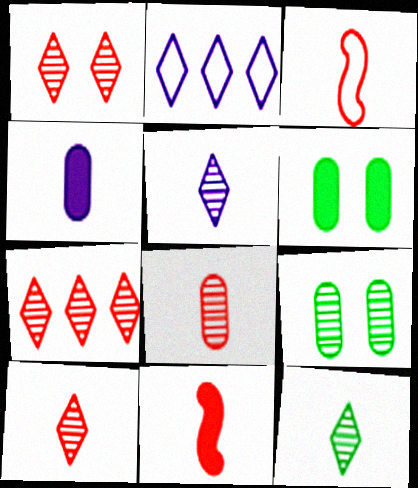[[1, 7, 10], 
[2, 9, 11], 
[3, 4, 12], 
[5, 10, 12]]